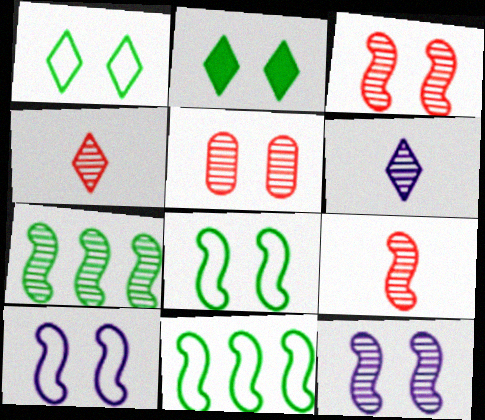[[2, 5, 10], 
[5, 6, 7], 
[7, 9, 12]]